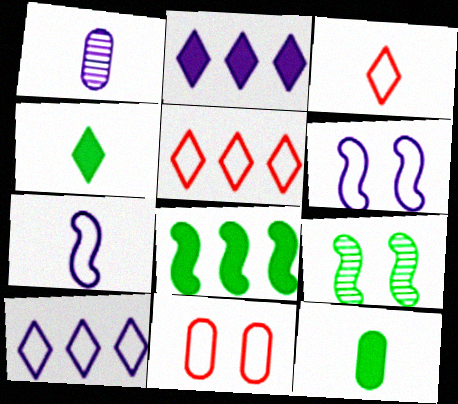[[1, 2, 6]]